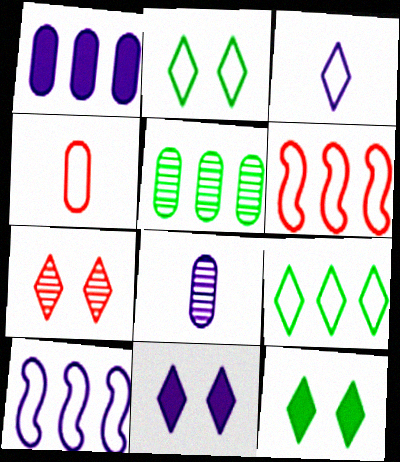[[2, 4, 10], 
[2, 7, 11], 
[6, 8, 12], 
[8, 10, 11]]